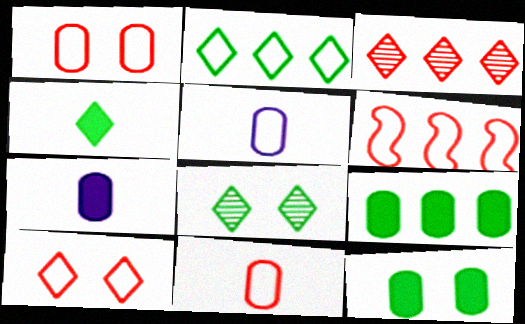[[2, 4, 8], 
[6, 7, 8], 
[6, 10, 11]]